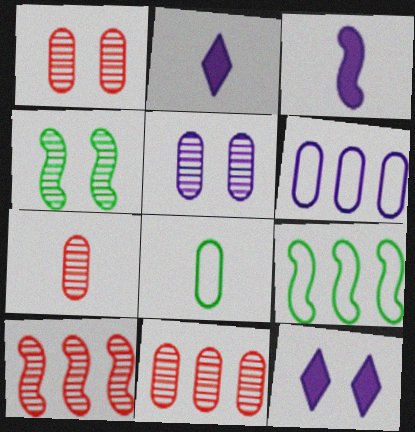[[1, 2, 9], 
[1, 7, 11], 
[7, 9, 12], 
[8, 10, 12]]